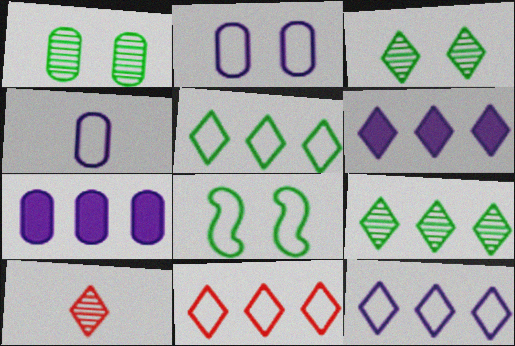[[4, 8, 11], 
[5, 11, 12], 
[6, 9, 11], 
[7, 8, 10]]